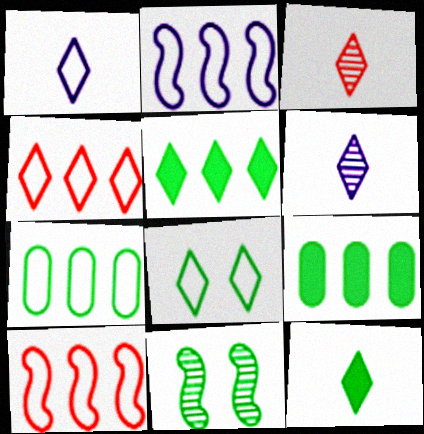[[1, 3, 12], 
[1, 4, 8], 
[2, 4, 7], 
[7, 11, 12]]